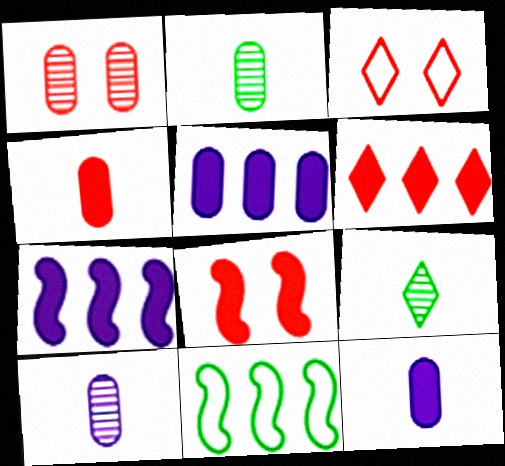[[1, 3, 8], 
[2, 3, 7], 
[4, 6, 8]]